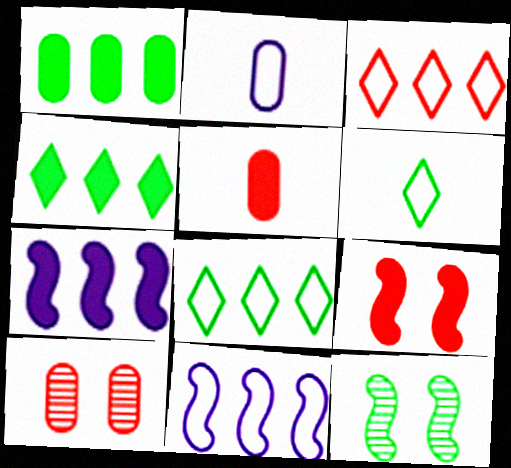[[1, 2, 10], 
[1, 6, 12], 
[6, 7, 10]]